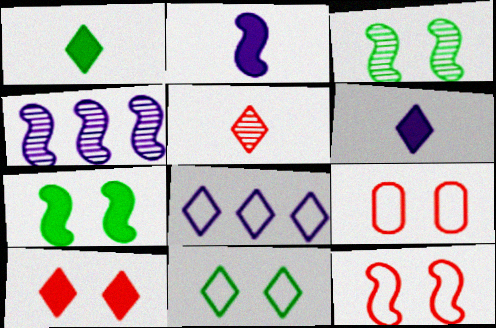[[1, 4, 9]]